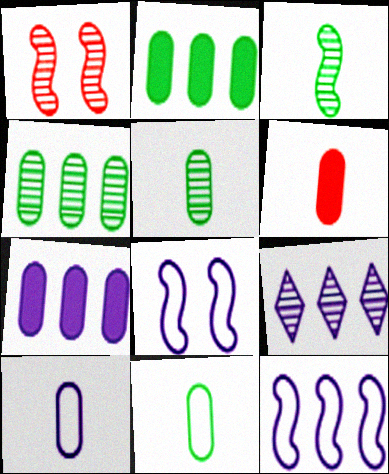[[1, 5, 9], 
[5, 6, 10], 
[7, 9, 12]]